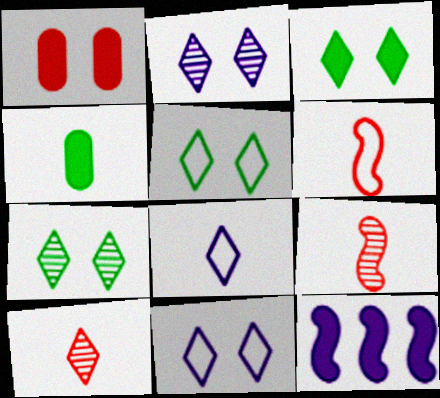[[3, 5, 7], 
[4, 8, 9]]